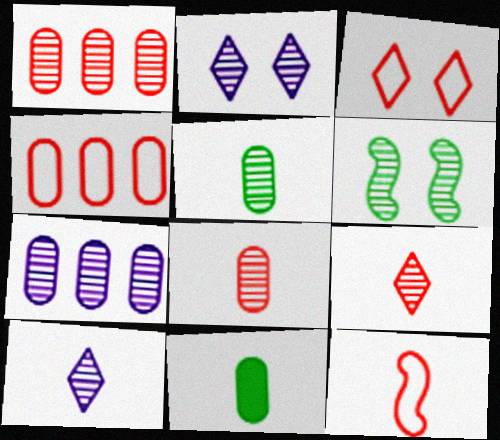[[1, 6, 10], 
[3, 4, 12], 
[6, 7, 9], 
[10, 11, 12]]